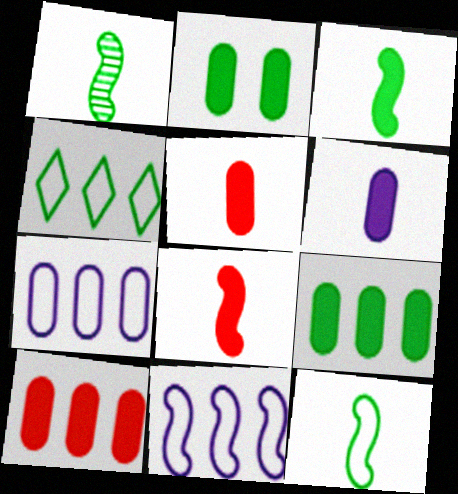[[1, 2, 4], 
[1, 3, 12], 
[2, 6, 10]]